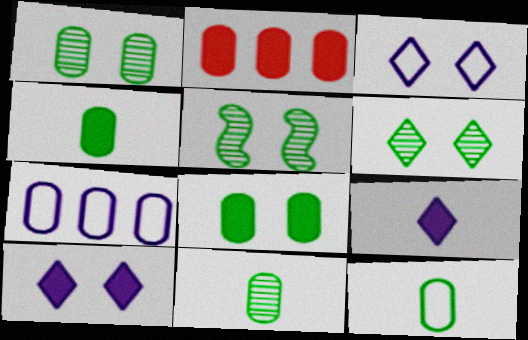[[1, 5, 6], 
[4, 11, 12]]